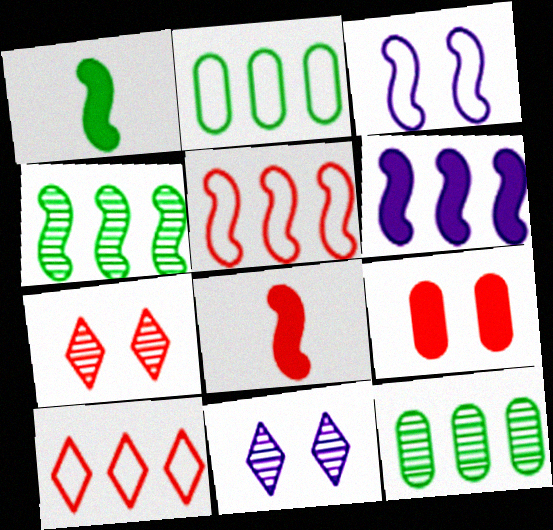[[2, 8, 11], 
[3, 4, 8], 
[4, 5, 6], 
[6, 10, 12]]